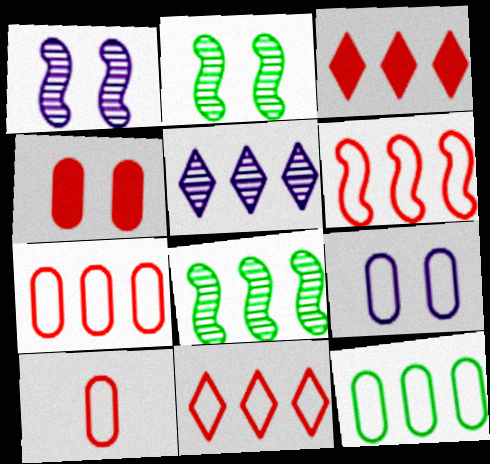[[6, 7, 11], 
[9, 10, 12]]